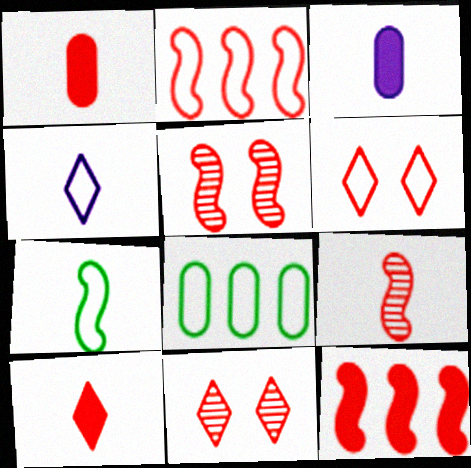[[1, 2, 11]]